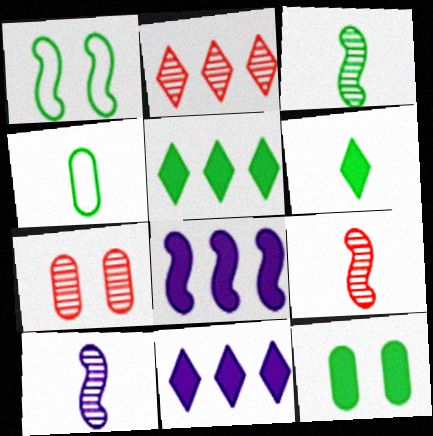[[1, 8, 9], 
[2, 7, 9], 
[3, 4, 6], 
[3, 9, 10]]